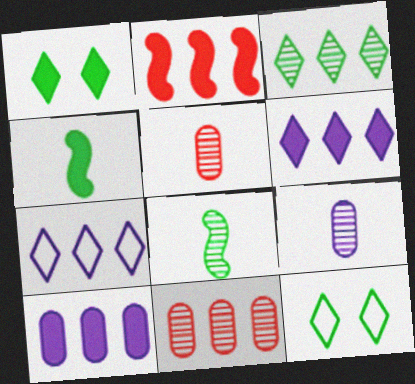[[2, 9, 12]]